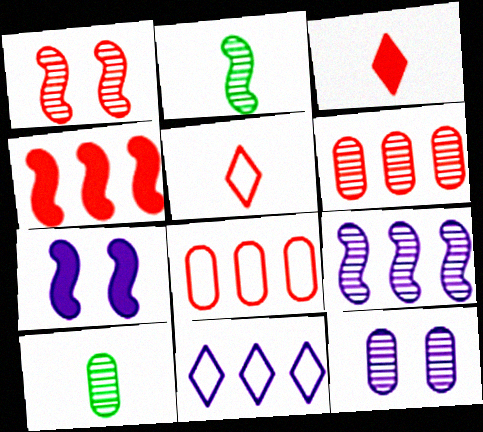[[1, 2, 9], 
[1, 3, 8], 
[6, 10, 12]]